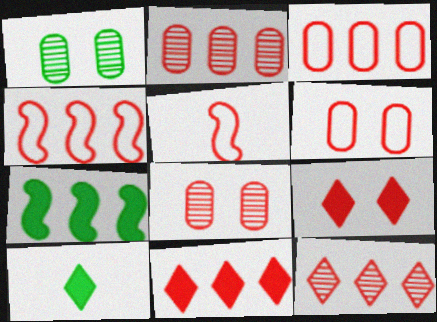[[2, 4, 11], 
[2, 5, 9], 
[5, 8, 11]]